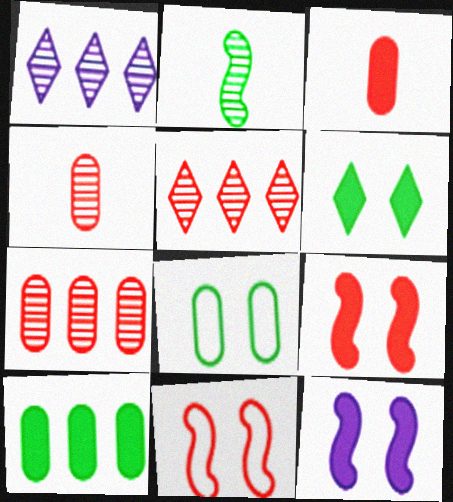[[3, 5, 11]]